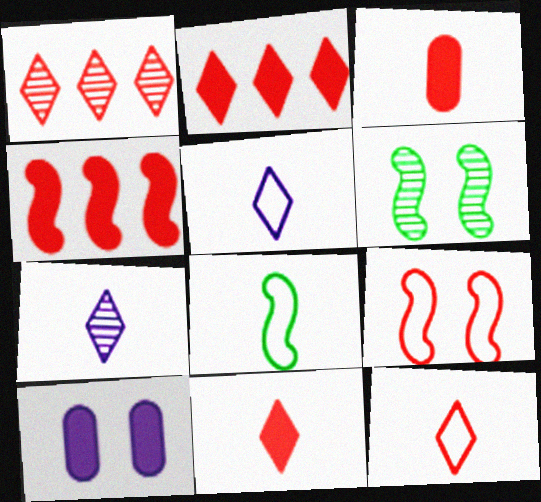[[1, 3, 9], 
[1, 8, 10], 
[3, 7, 8]]